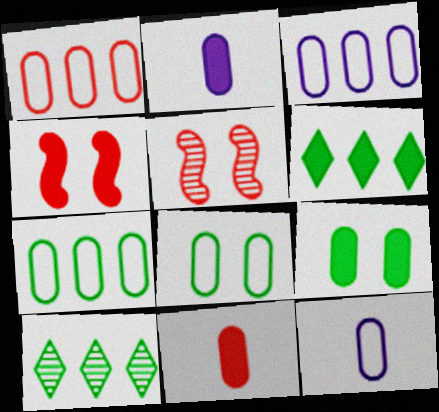[[1, 3, 7], 
[1, 8, 12], 
[2, 4, 6], 
[4, 10, 12], 
[5, 6, 12]]